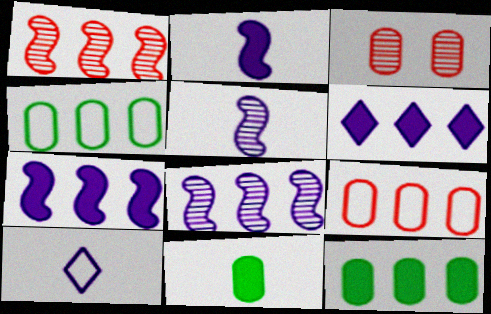[[1, 4, 6]]